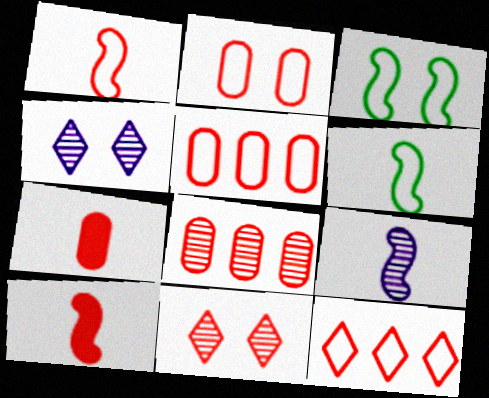[[1, 2, 12], 
[2, 7, 8], 
[5, 10, 11], 
[6, 9, 10]]